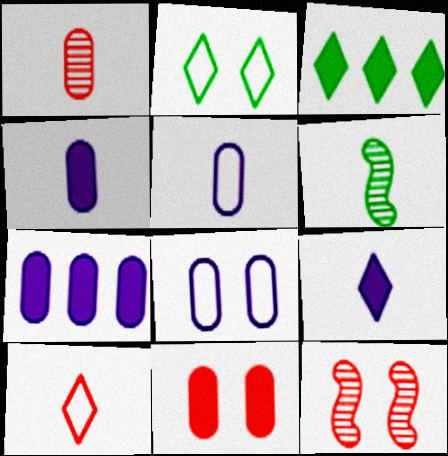[[3, 5, 12], 
[4, 6, 10]]